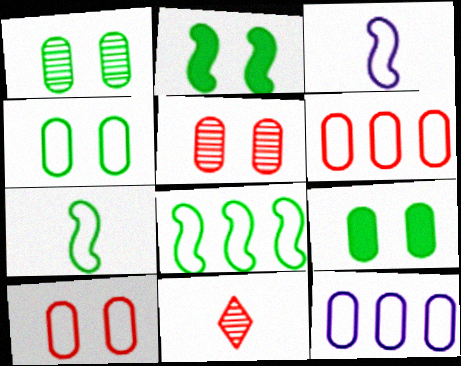[[1, 4, 9], 
[2, 11, 12]]